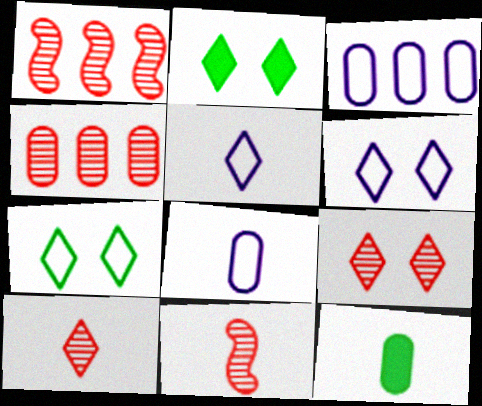[[1, 2, 8], 
[1, 6, 12], 
[2, 3, 11], 
[2, 6, 9], 
[4, 9, 11], 
[5, 11, 12]]